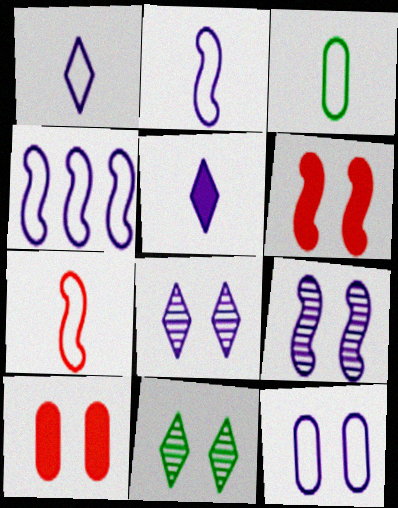[[1, 3, 7], 
[1, 4, 12], 
[6, 11, 12]]